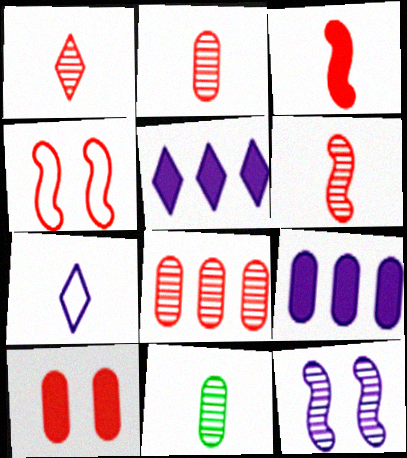[[1, 2, 6], 
[3, 7, 11], 
[4, 5, 11], 
[7, 9, 12]]